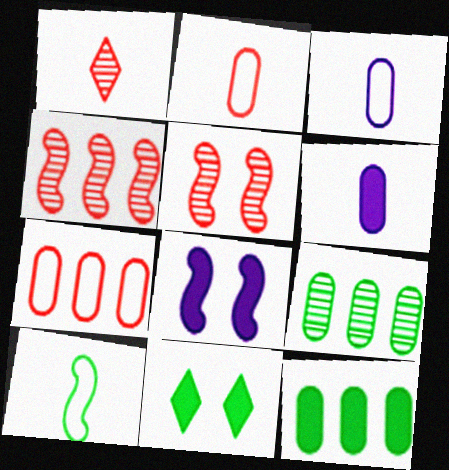[[1, 6, 10], 
[3, 4, 11], 
[4, 8, 10], 
[9, 10, 11]]